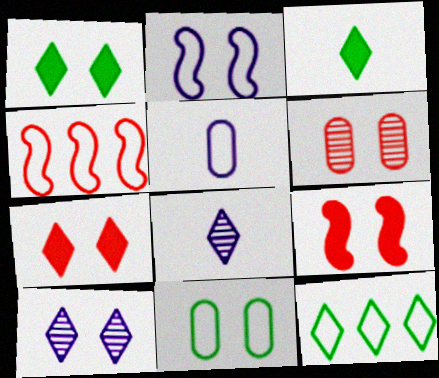[[1, 2, 6], 
[7, 8, 12], 
[9, 10, 11]]